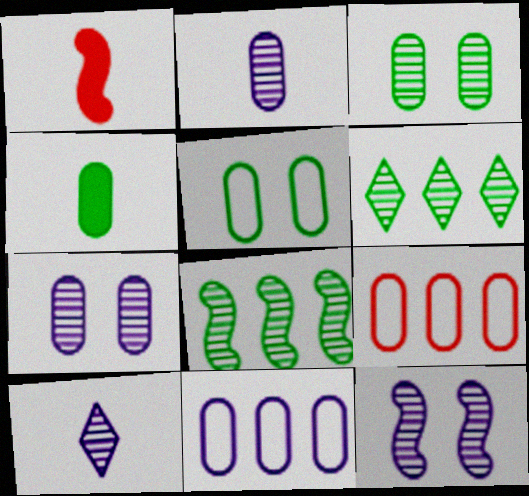[[4, 7, 9]]